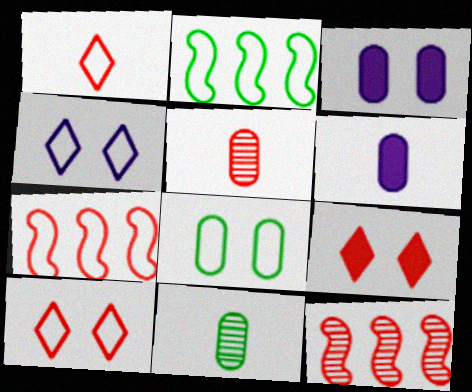[[5, 7, 9]]